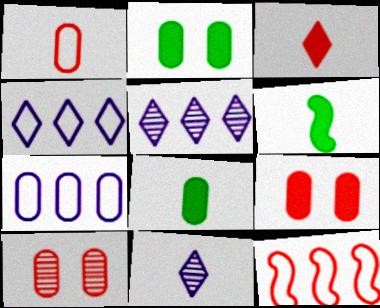[[1, 6, 11], 
[2, 11, 12], 
[3, 10, 12], 
[4, 6, 10], 
[7, 8, 10]]